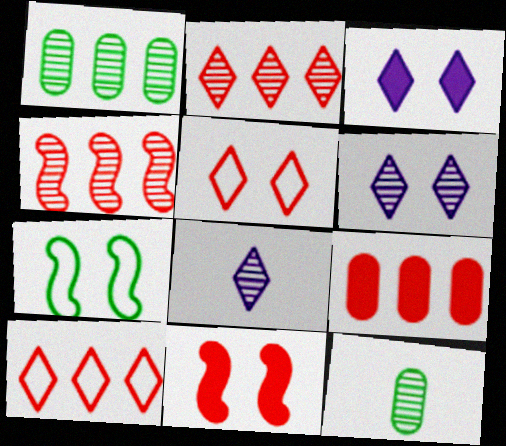[[4, 6, 12], 
[4, 9, 10], 
[7, 8, 9]]